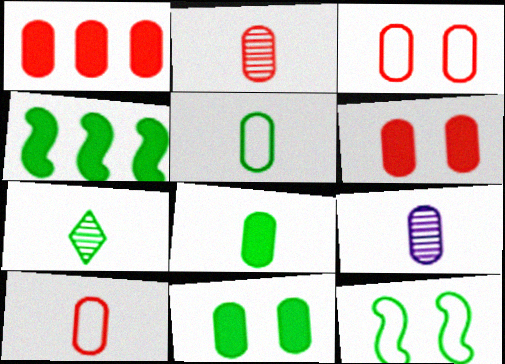[[1, 2, 3], 
[8, 9, 10]]